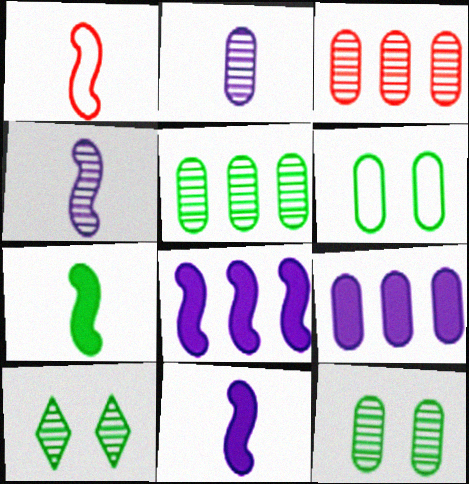[[1, 4, 7], 
[1, 9, 10], 
[2, 3, 12], 
[3, 4, 10]]